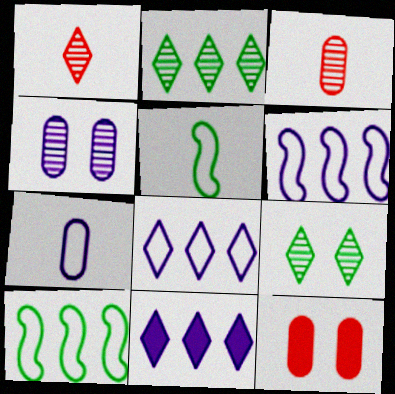[]